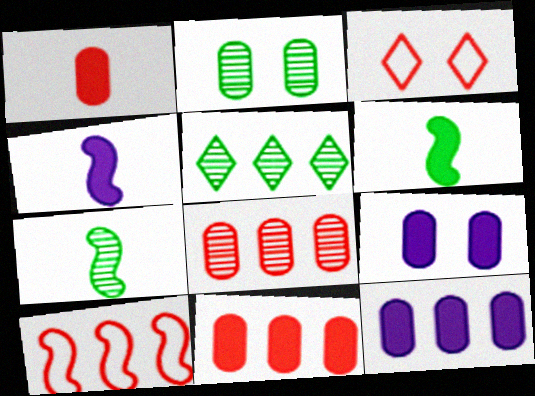[[2, 5, 7], 
[3, 7, 12], 
[5, 10, 12]]